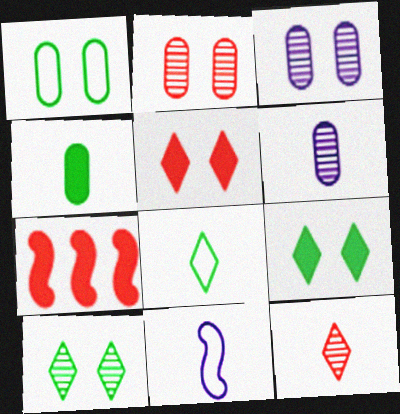[[3, 7, 8], 
[4, 11, 12]]